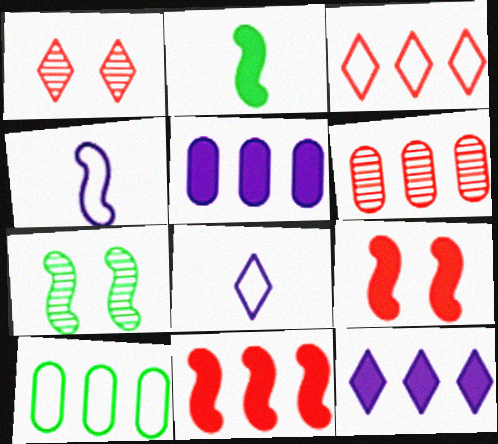[[3, 6, 11], 
[4, 7, 11], 
[5, 6, 10]]